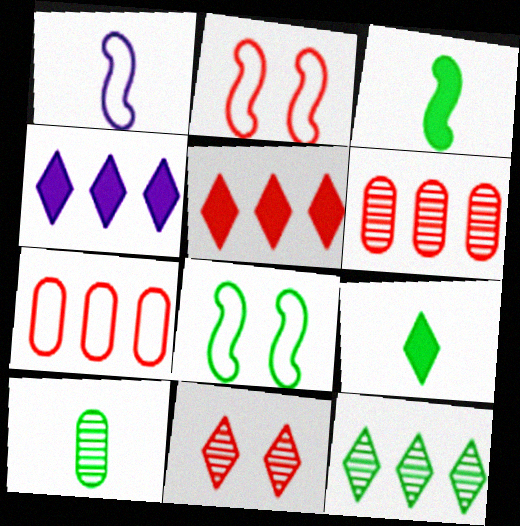[[2, 4, 10]]